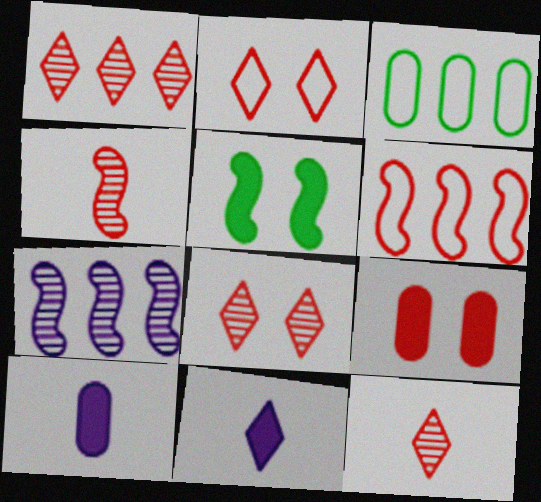[[1, 8, 12], 
[6, 9, 12]]